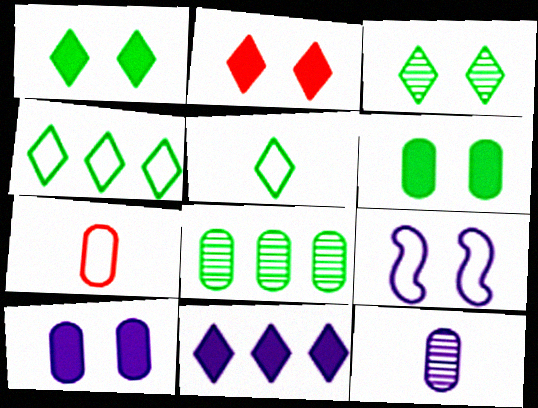[[4, 7, 9], 
[7, 8, 10], 
[9, 11, 12]]